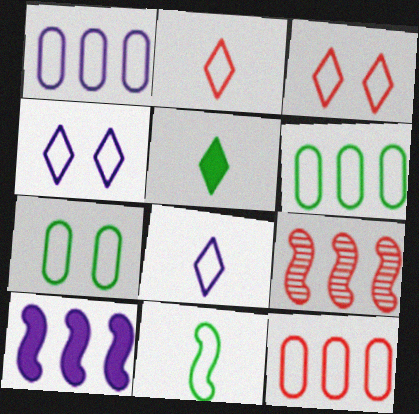[[1, 3, 11], 
[1, 6, 12], 
[4, 11, 12]]